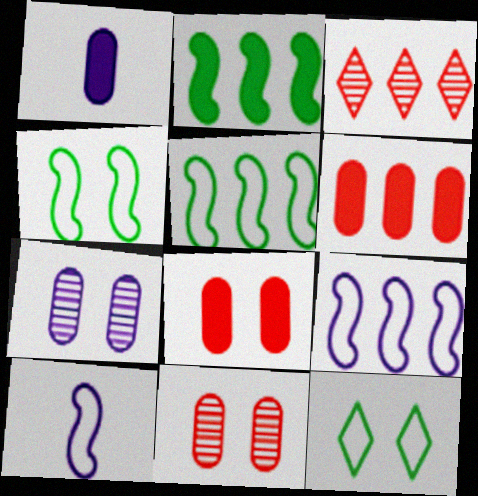[[1, 3, 4]]